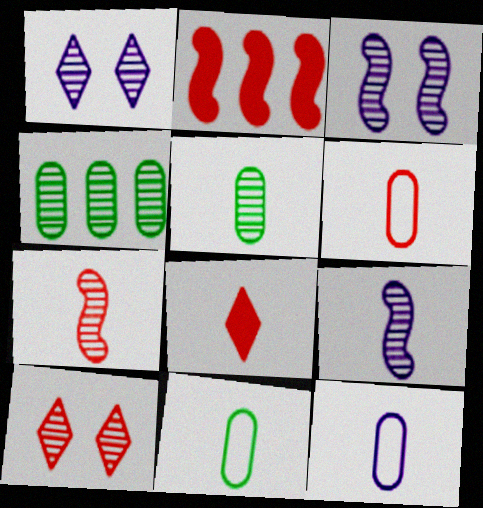[[1, 2, 11], 
[1, 4, 7], 
[2, 6, 10], 
[4, 9, 10], 
[6, 7, 8], 
[6, 11, 12], 
[8, 9, 11]]